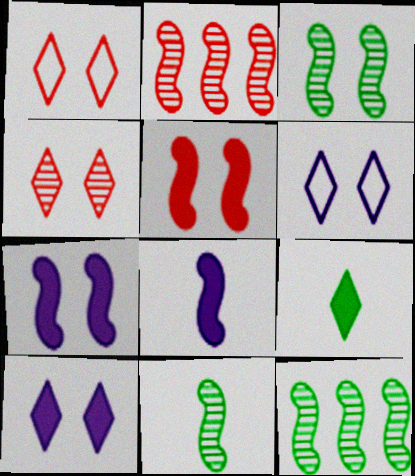[[3, 11, 12]]